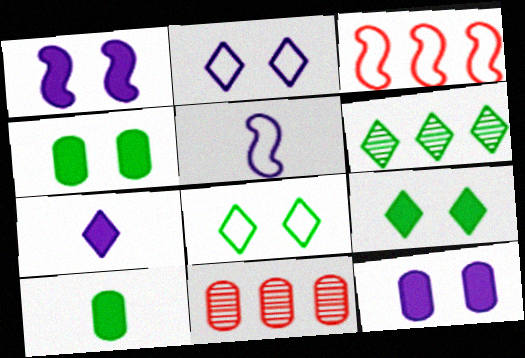[[5, 9, 11]]